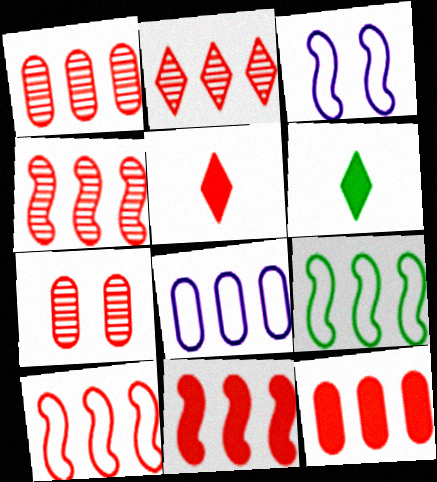[[1, 2, 4], 
[1, 3, 6], 
[2, 10, 12], 
[4, 10, 11], 
[5, 7, 10]]